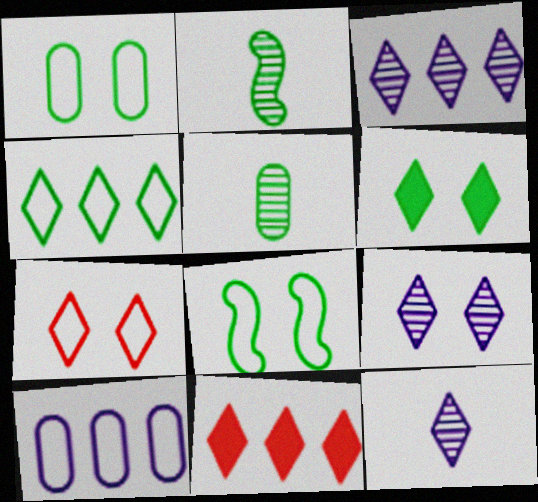[[3, 4, 11], 
[3, 9, 12], 
[6, 7, 9]]